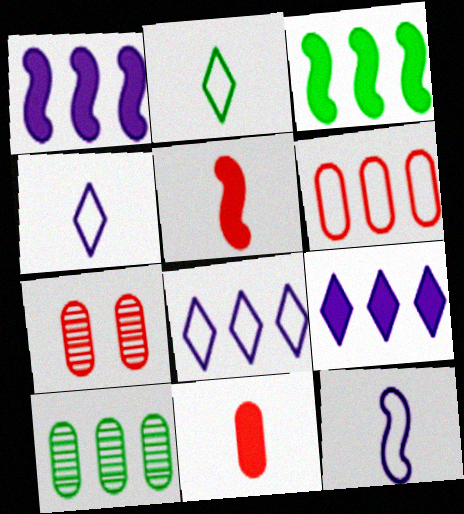[[1, 2, 7], 
[3, 4, 7], 
[6, 7, 11]]